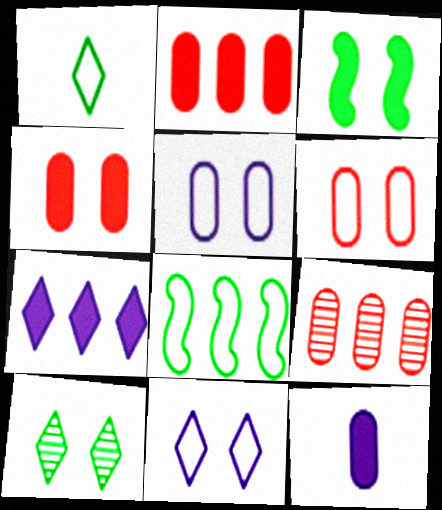[[7, 8, 9]]